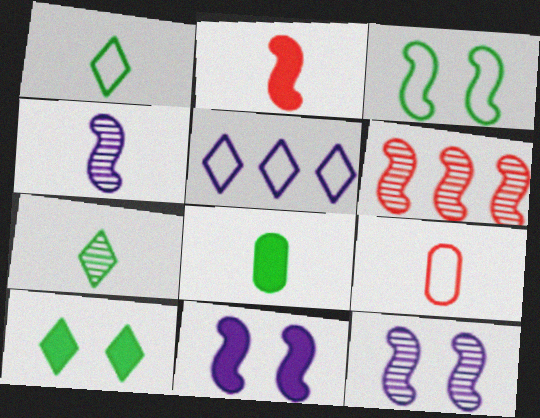[[3, 5, 9]]